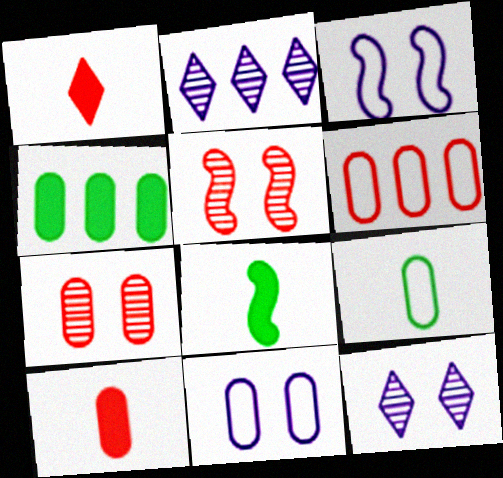[[1, 5, 6], 
[6, 7, 10], 
[6, 8, 12], 
[6, 9, 11]]